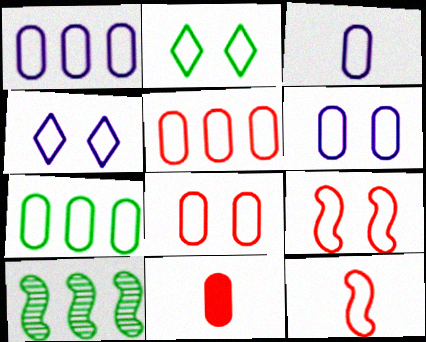[[1, 2, 12], 
[1, 3, 6], 
[1, 5, 7], 
[2, 6, 9], 
[3, 7, 8], 
[4, 7, 12], 
[4, 10, 11]]